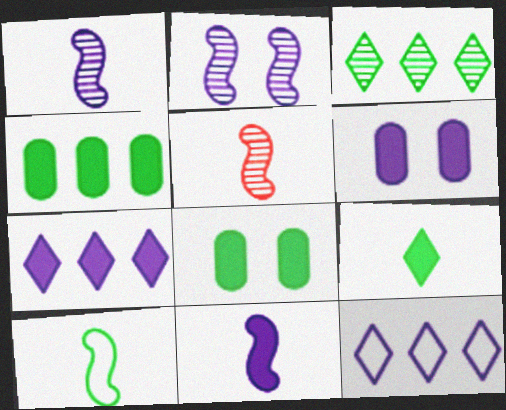[[1, 6, 12], 
[3, 8, 10], 
[5, 8, 12], 
[5, 10, 11], 
[6, 7, 11]]